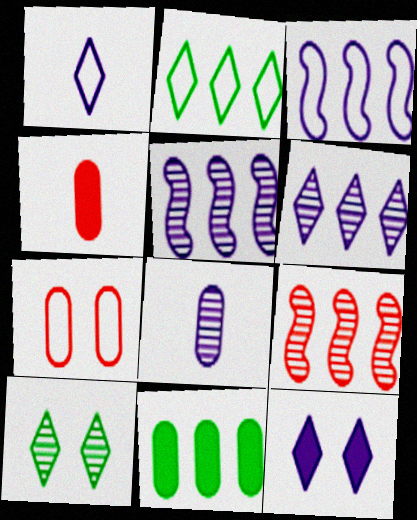[[1, 6, 12], 
[3, 4, 10], 
[3, 8, 12], 
[7, 8, 11], 
[8, 9, 10]]